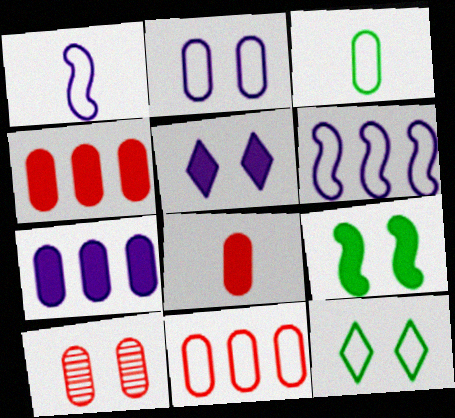[[1, 11, 12], 
[2, 3, 11], 
[3, 7, 10], 
[8, 10, 11]]